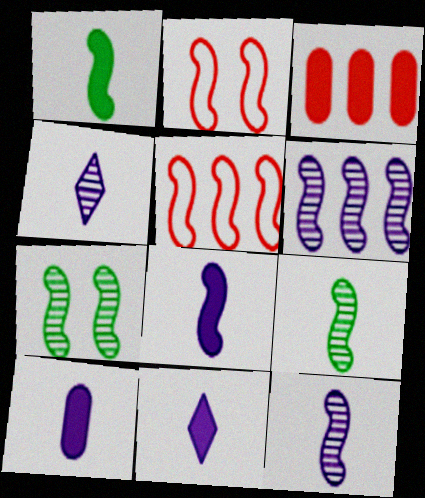[[1, 2, 6], 
[5, 7, 8], 
[8, 10, 11]]